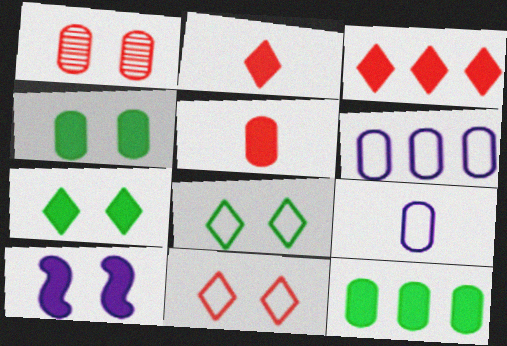[[1, 8, 10], 
[1, 9, 12], 
[2, 10, 12]]